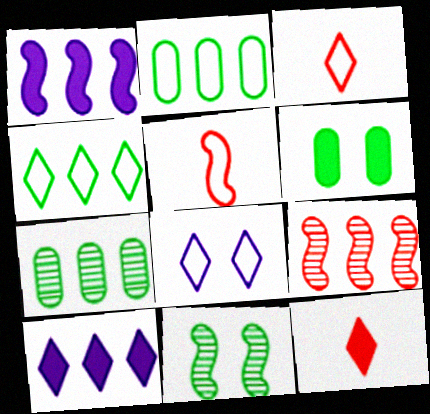[[1, 5, 11], 
[1, 6, 12], 
[2, 5, 8], 
[2, 9, 10], 
[3, 4, 8]]